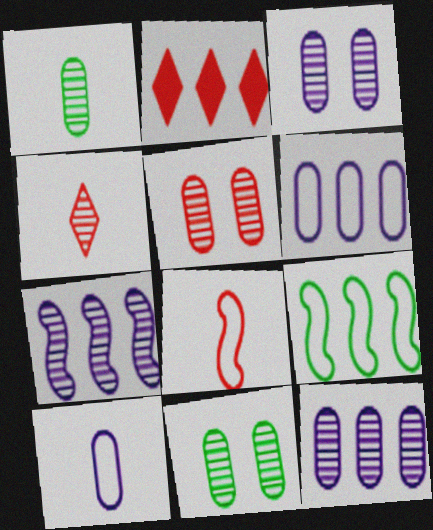[[1, 5, 12], 
[2, 5, 8], 
[2, 9, 12], 
[3, 5, 11], 
[4, 7, 11]]